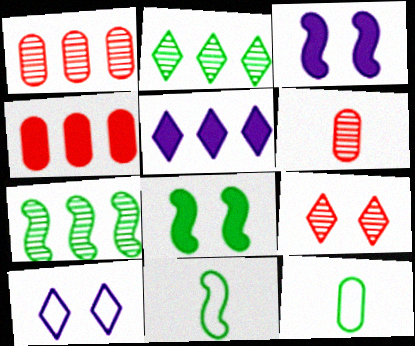[[2, 8, 12], 
[7, 8, 11]]